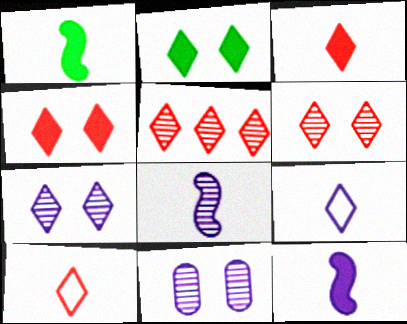[[2, 5, 9], 
[4, 5, 10]]